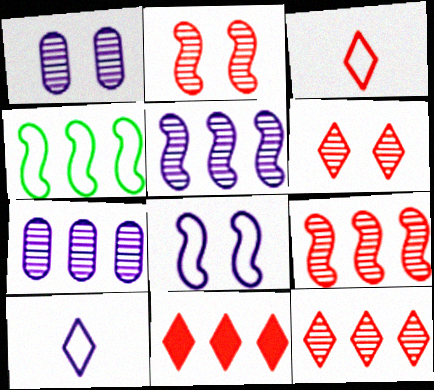[[3, 6, 11], 
[4, 7, 11]]